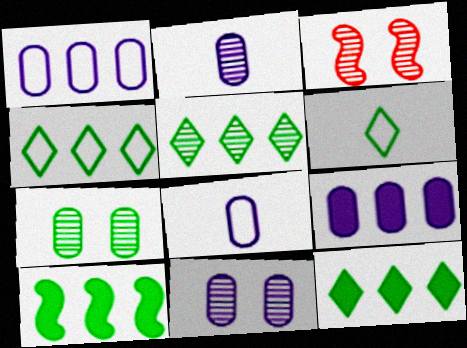[[2, 3, 5], 
[3, 6, 9], 
[3, 8, 12], 
[4, 5, 12], 
[6, 7, 10], 
[8, 9, 11]]